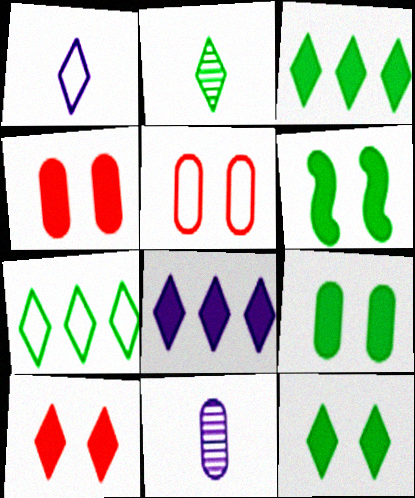[[2, 7, 12], 
[6, 9, 12]]